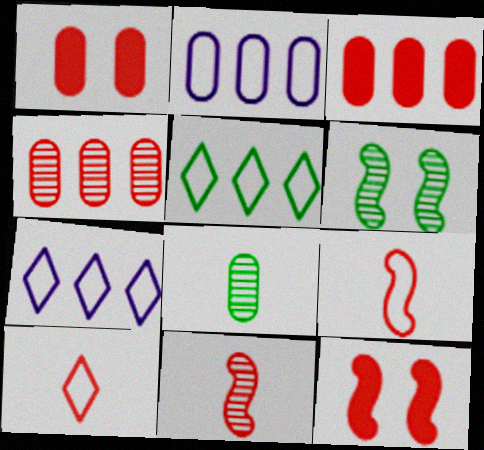[[1, 2, 8], 
[4, 10, 12], 
[7, 8, 12]]